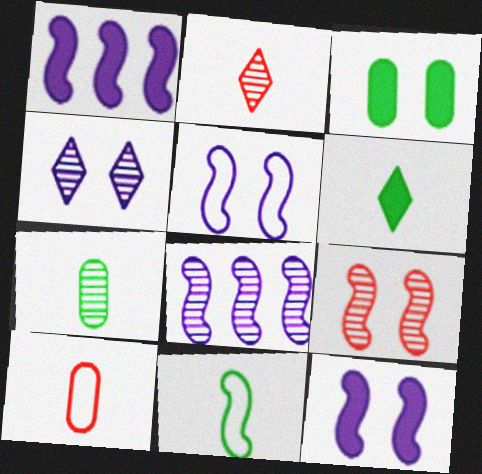[[1, 9, 11], 
[6, 7, 11]]